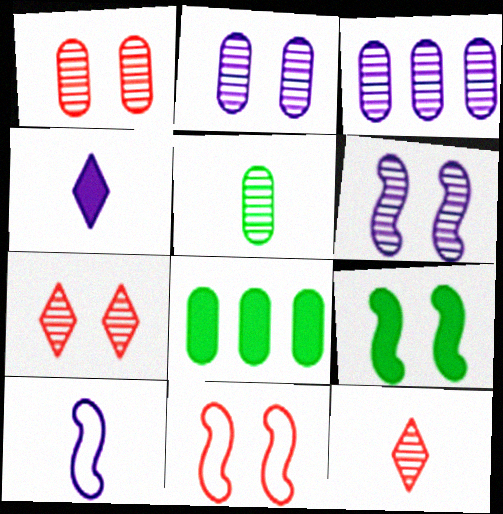[[1, 3, 5], 
[6, 9, 11], 
[7, 8, 10]]